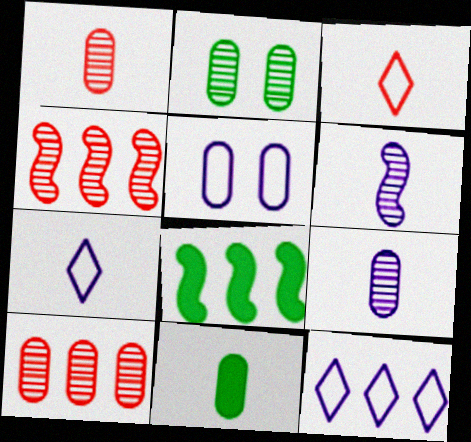[[2, 9, 10], 
[3, 6, 11], 
[5, 10, 11], 
[8, 10, 12]]